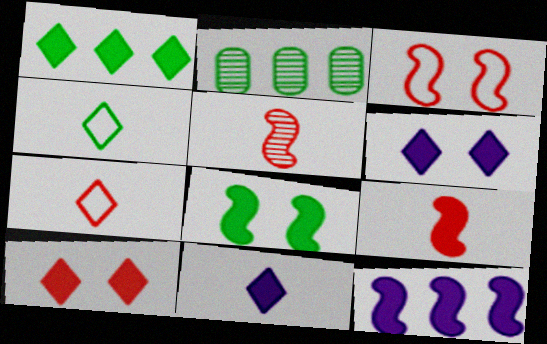[[1, 10, 11], 
[2, 3, 11], 
[2, 4, 8], 
[8, 9, 12]]